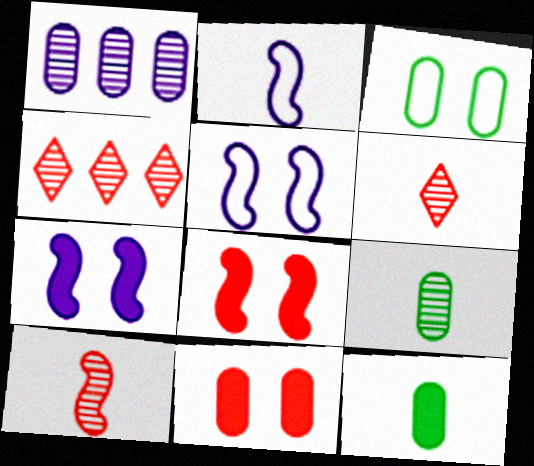[[2, 6, 12], 
[4, 5, 12]]